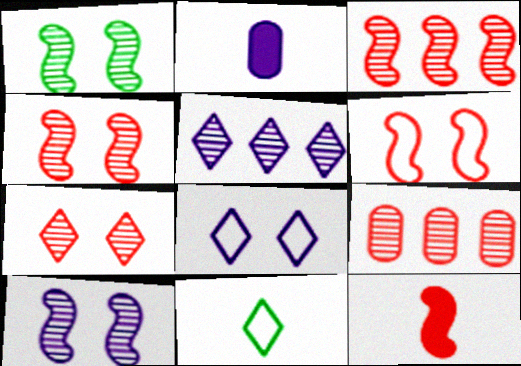[[1, 4, 10], 
[3, 6, 12]]